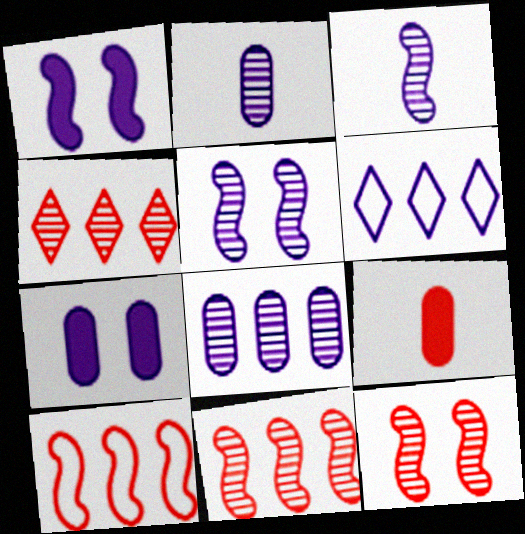[[1, 2, 6], 
[3, 6, 7]]